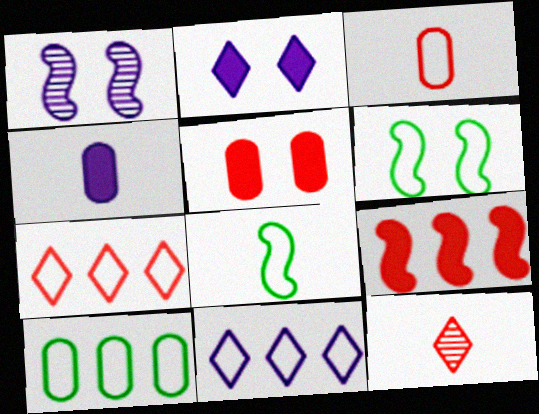[[1, 4, 11], 
[1, 8, 9], 
[3, 6, 11], 
[4, 8, 12]]